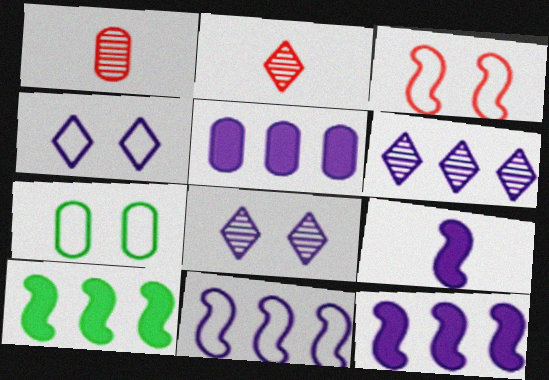[[1, 4, 10], 
[1, 5, 7], 
[2, 7, 12], 
[3, 4, 7], 
[5, 6, 11]]